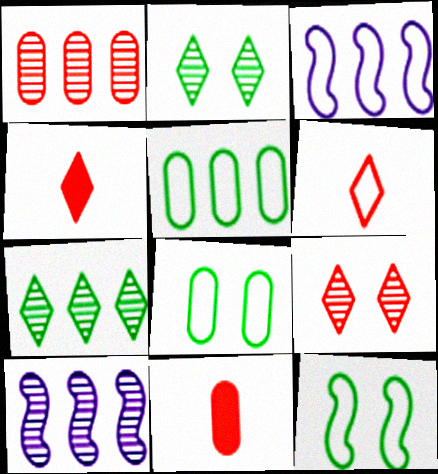[[1, 7, 10], 
[2, 3, 11], 
[3, 6, 8], 
[4, 8, 10]]